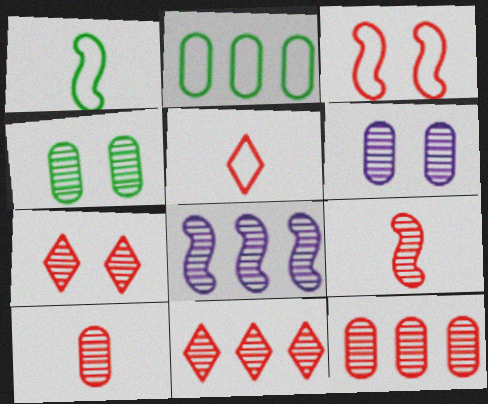[[7, 9, 12]]